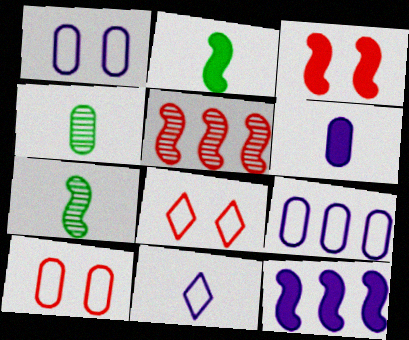[[2, 3, 12], 
[4, 8, 12]]